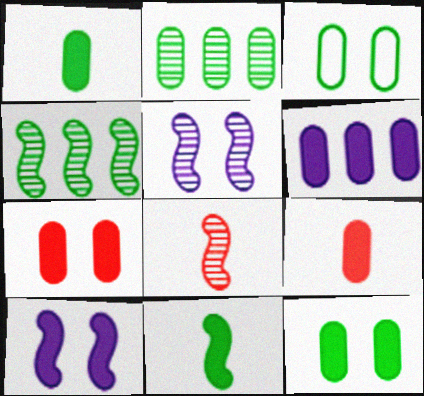[[1, 2, 3], 
[1, 6, 7], 
[4, 5, 8], 
[6, 9, 12]]